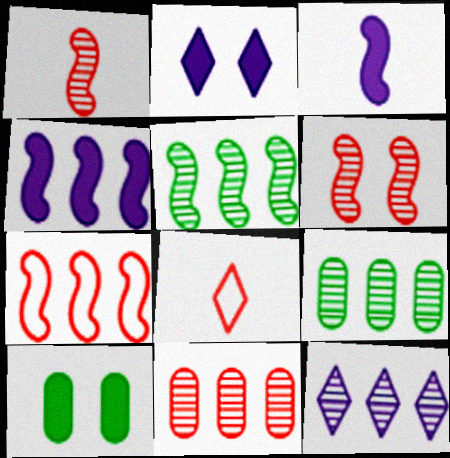[[4, 5, 7], 
[5, 11, 12]]